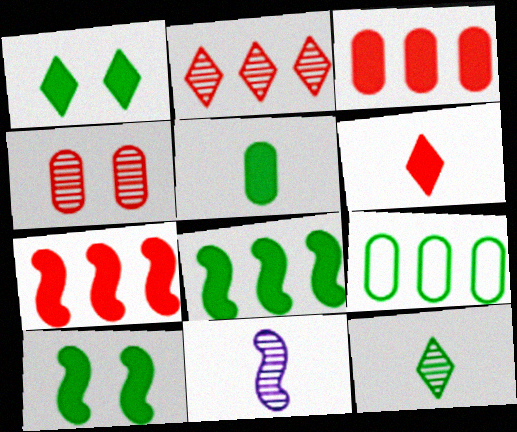[[1, 5, 8], 
[9, 10, 12]]